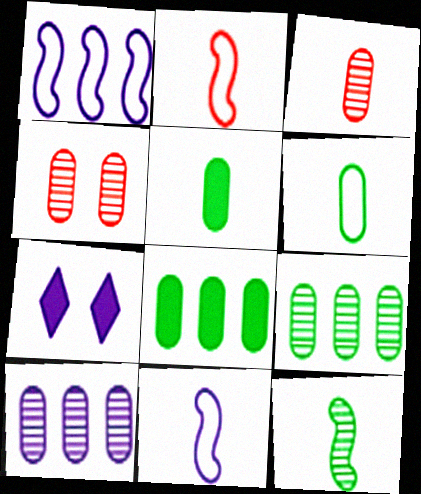[[2, 7, 9], 
[7, 10, 11]]